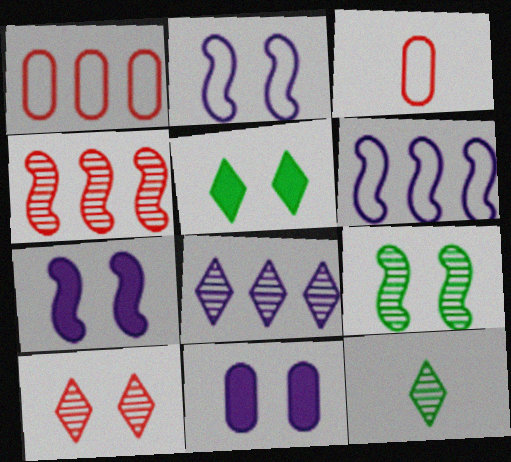[[1, 7, 12], 
[8, 10, 12]]